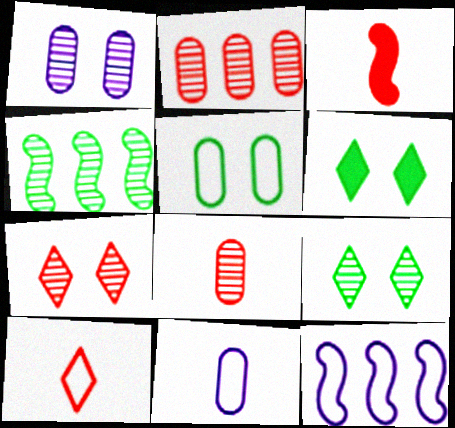[[3, 8, 10], 
[5, 10, 12], 
[6, 8, 12]]